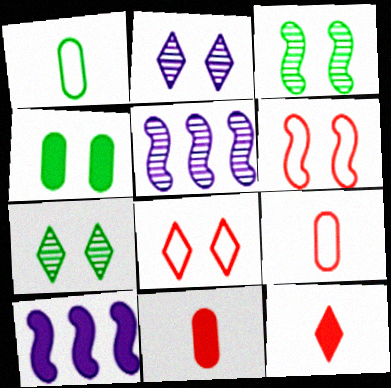[[2, 4, 6], 
[4, 10, 12], 
[7, 9, 10]]